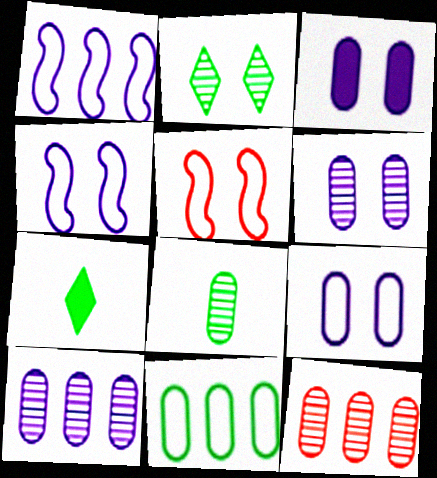[[2, 3, 5], 
[3, 6, 9], 
[4, 7, 12], 
[5, 7, 10], 
[6, 8, 12]]